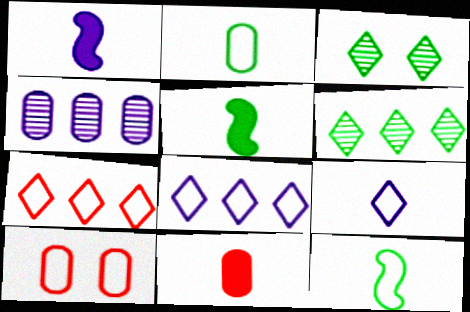[[1, 6, 10], 
[8, 10, 12]]